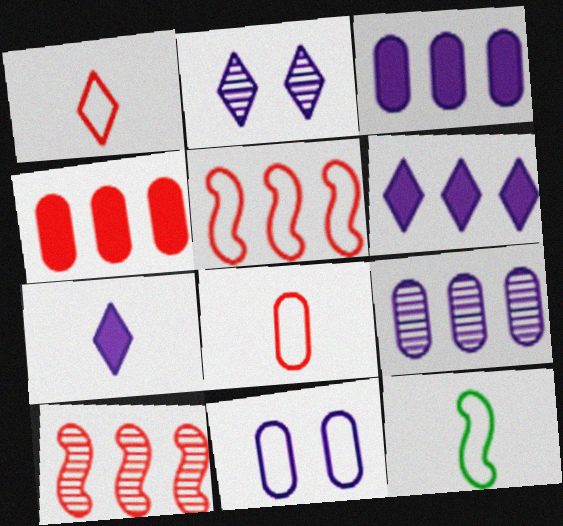[[2, 4, 12]]